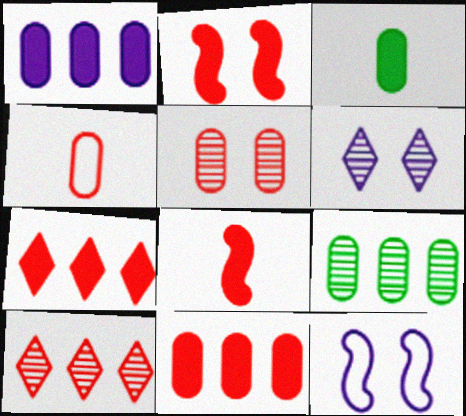[[2, 4, 10], 
[3, 10, 12], 
[4, 5, 11]]